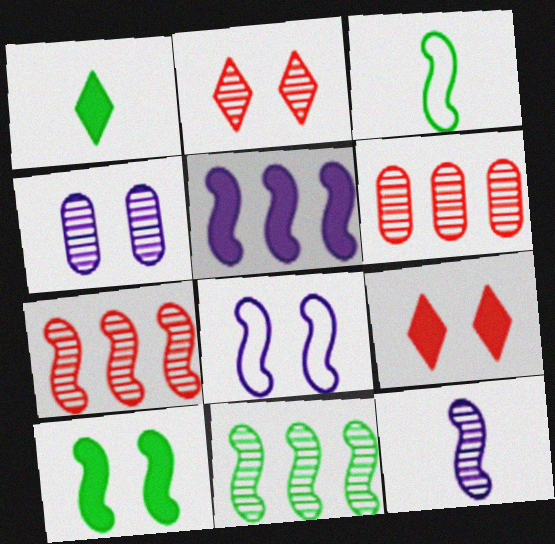[[1, 6, 8], 
[3, 10, 11], 
[5, 8, 12]]